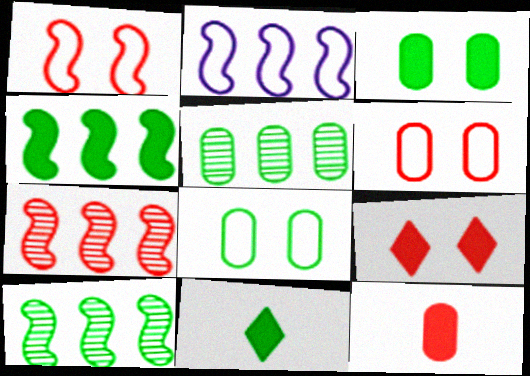[[2, 4, 7], 
[3, 4, 11], 
[8, 10, 11]]